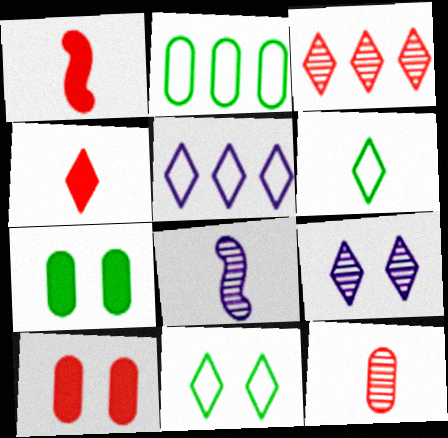[[1, 2, 9]]